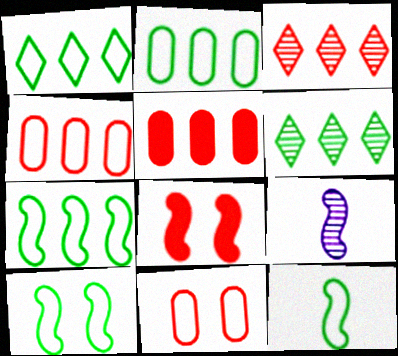[[1, 2, 7], 
[7, 8, 9], 
[7, 10, 12]]